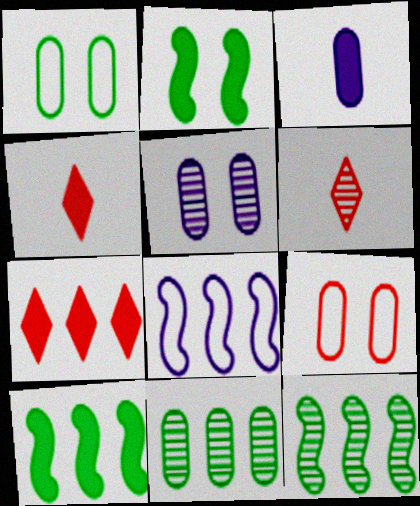[[2, 3, 7], 
[3, 9, 11], 
[5, 6, 12], 
[7, 8, 11]]